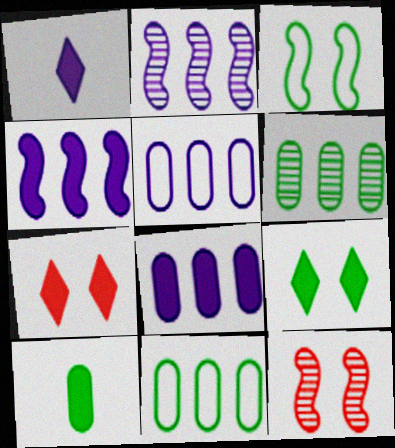[[1, 11, 12], 
[4, 7, 10]]